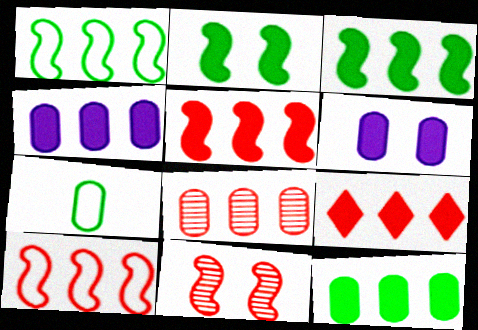[[3, 4, 9], 
[6, 7, 8], 
[8, 9, 10]]